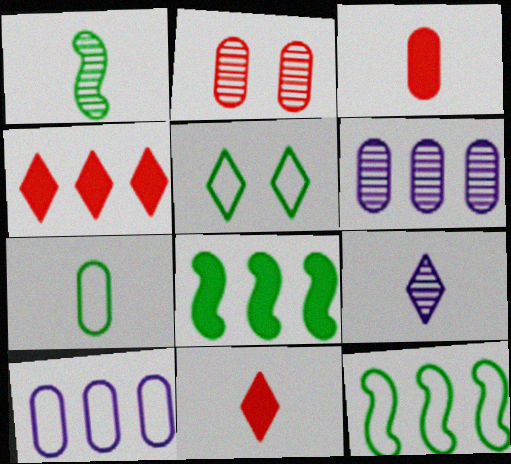[[4, 5, 9], 
[4, 6, 12], 
[5, 7, 12]]